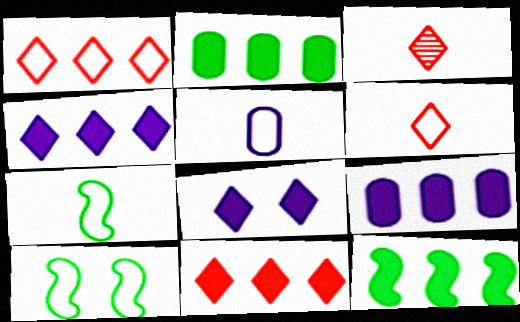[[1, 5, 10], 
[3, 9, 10], 
[5, 6, 7], 
[9, 11, 12]]